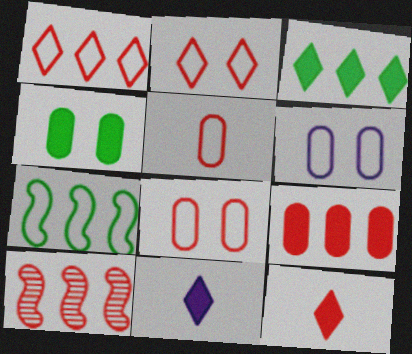[[1, 9, 10], 
[8, 10, 12]]